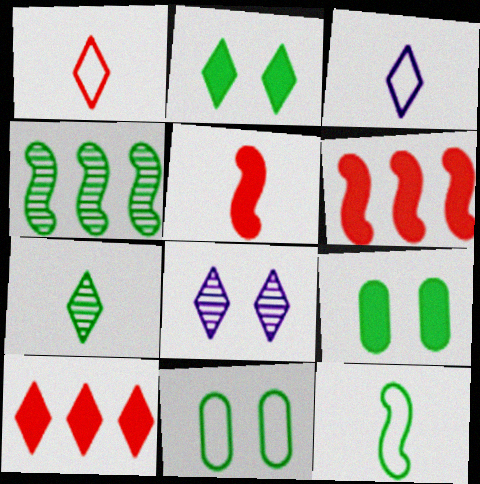[]